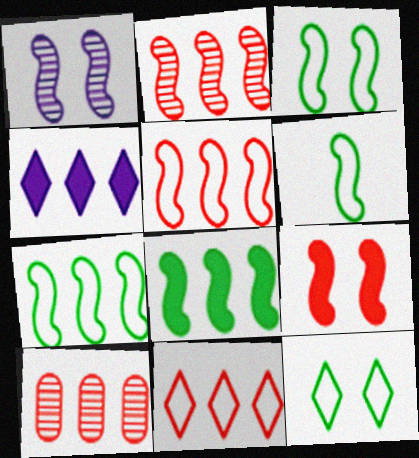[[1, 3, 9], 
[3, 6, 7], 
[4, 7, 10]]